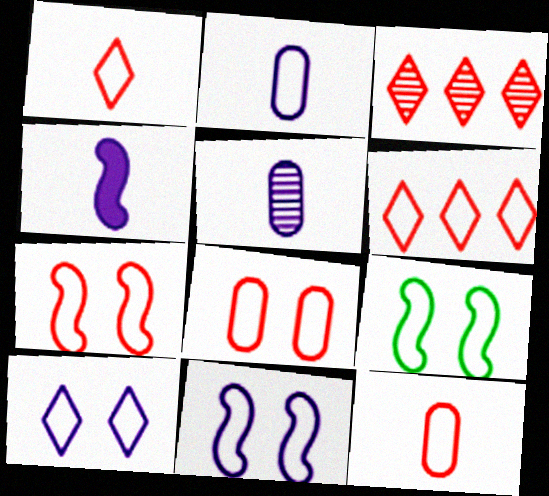[[2, 6, 9], 
[6, 7, 12], 
[7, 9, 11], 
[8, 9, 10]]